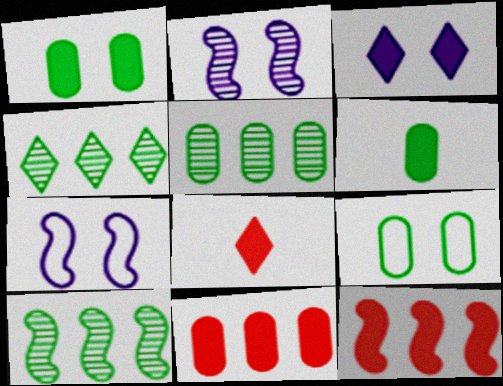[[3, 6, 12], 
[4, 5, 10], 
[5, 6, 9], 
[5, 7, 8]]